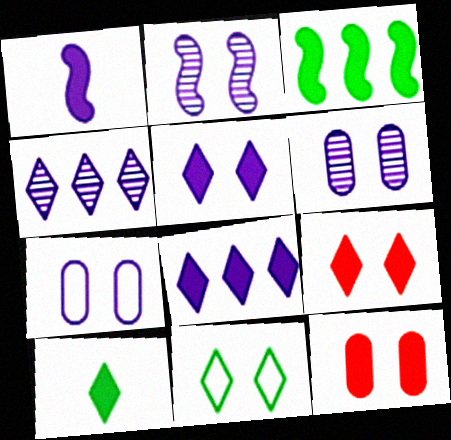[[1, 4, 7], 
[2, 5, 7], 
[2, 11, 12], 
[8, 9, 10]]